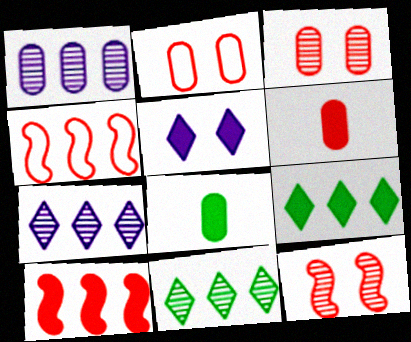[[1, 2, 8], 
[1, 4, 9], 
[5, 8, 10]]